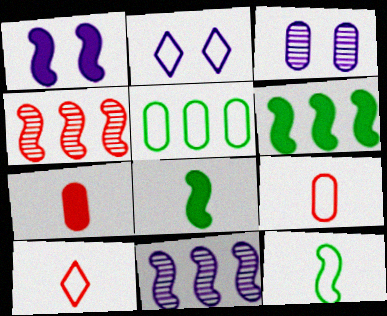[[1, 2, 3], 
[1, 4, 12], 
[3, 5, 7], 
[3, 6, 10]]